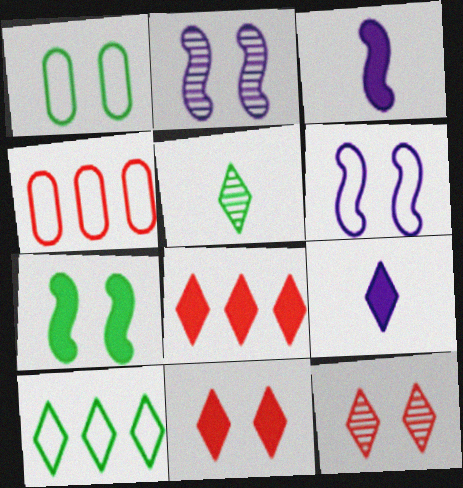[[1, 2, 11], 
[9, 10, 12]]